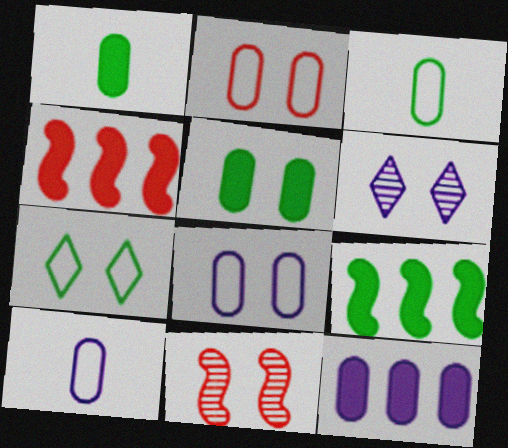[[3, 4, 6]]